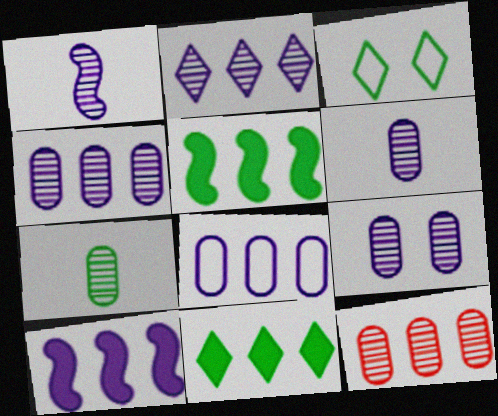[[1, 2, 9], 
[2, 8, 10], 
[3, 5, 7], 
[4, 6, 9], 
[7, 9, 12]]